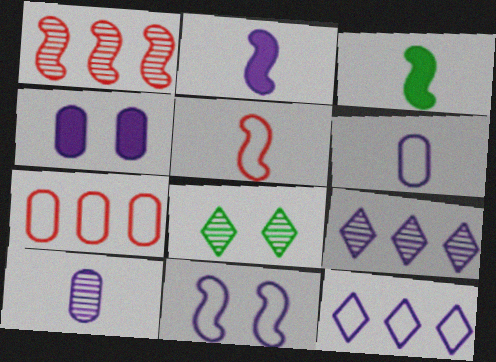[[1, 3, 11], 
[1, 8, 10], 
[2, 7, 8], 
[6, 11, 12]]